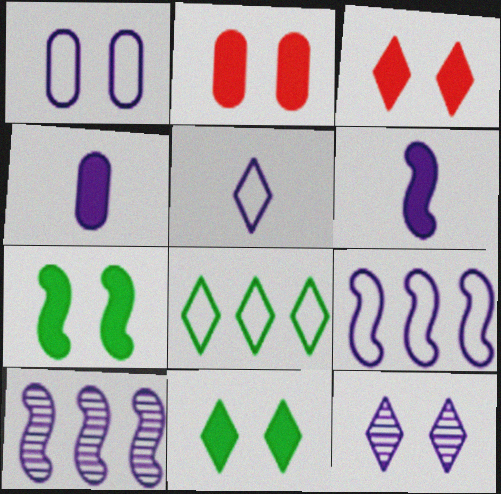[[1, 5, 9], 
[4, 9, 12]]